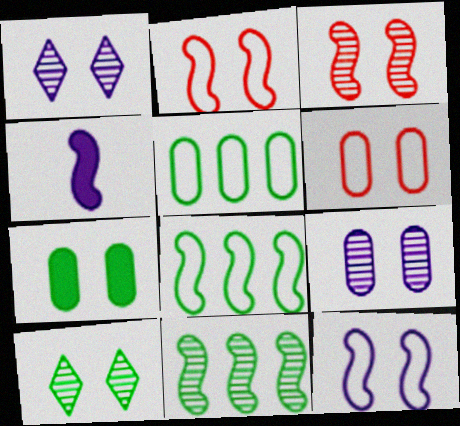[[1, 2, 7], 
[2, 4, 11], 
[3, 4, 8], 
[3, 9, 10], 
[6, 7, 9]]